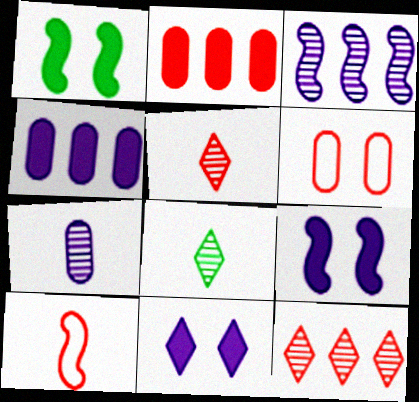[[1, 3, 10]]